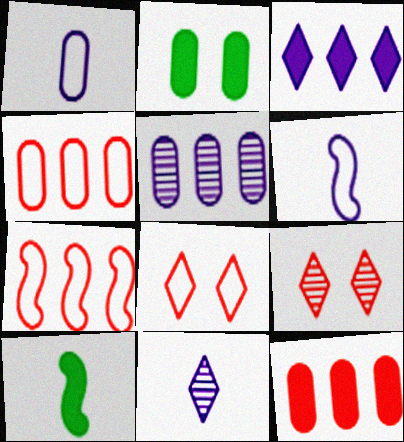[[2, 7, 11], 
[5, 8, 10]]